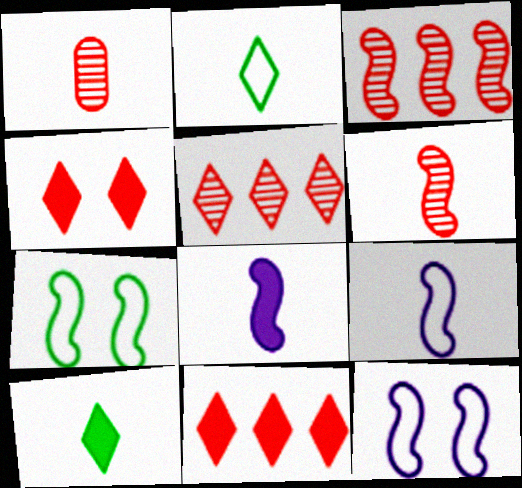[[1, 2, 8], 
[1, 9, 10], 
[3, 7, 8]]